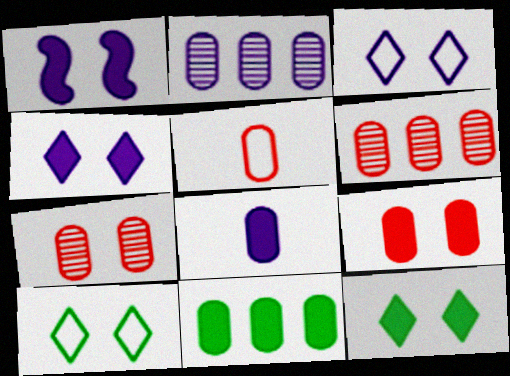[[1, 7, 10], 
[1, 9, 12], 
[5, 6, 9], 
[8, 9, 11]]